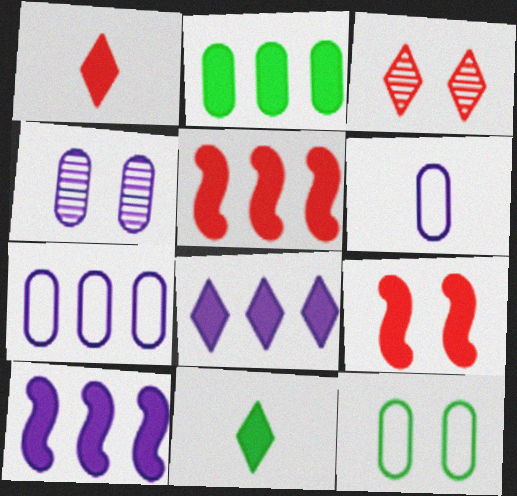[[2, 5, 8]]